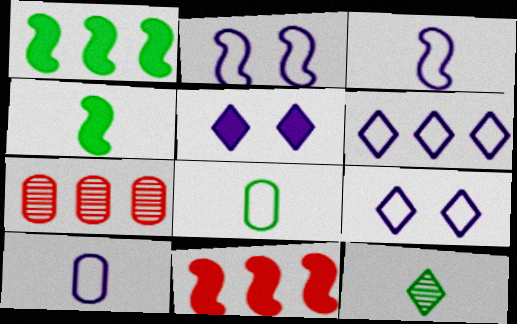[[1, 6, 7], 
[2, 6, 10], 
[4, 7, 9], 
[4, 8, 12]]